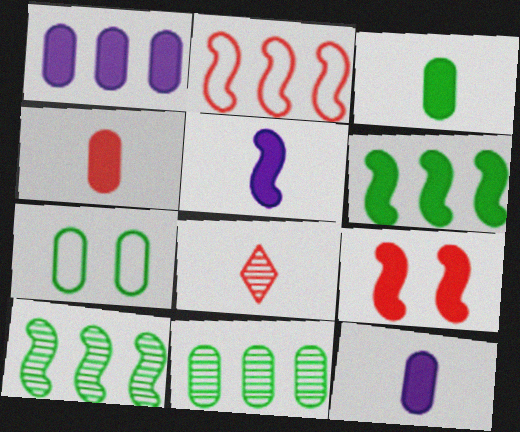[[3, 4, 12], 
[3, 7, 11], 
[5, 6, 9]]